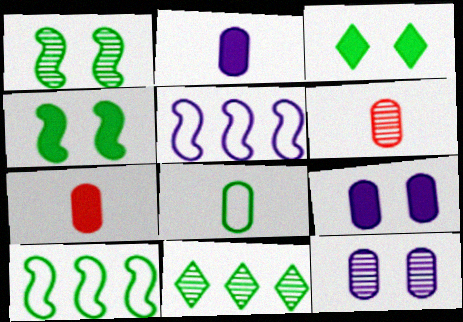[[2, 6, 8], 
[3, 5, 6], 
[4, 8, 11]]